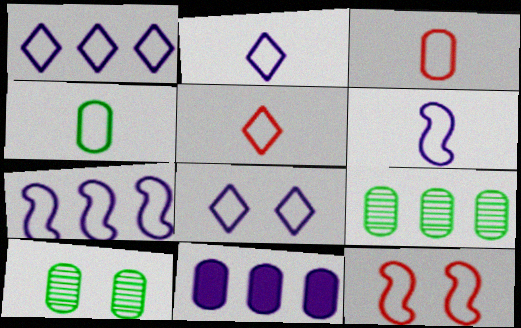[[1, 2, 8], 
[1, 4, 12], 
[3, 10, 11], 
[4, 5, 6]]